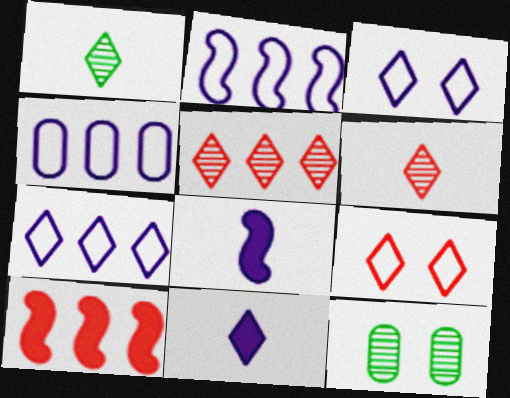[[2, 4, 7]]